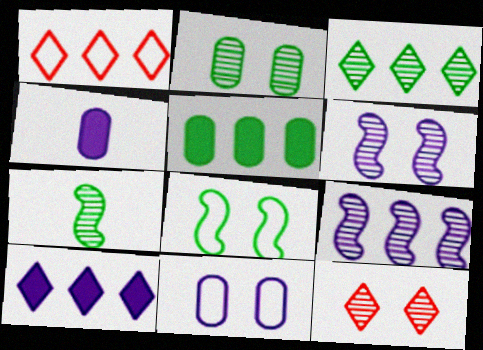[[1, 3, 10], 
[1, 5, 9], 
[2, 3, 7], 
[2, 6, 12]]